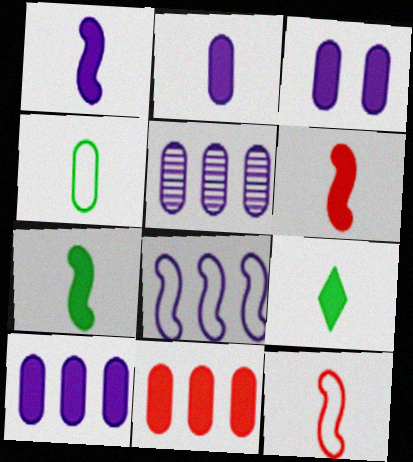[[1, 6, 7], 
[2, 3, 10], 
[2, 6, 9]]